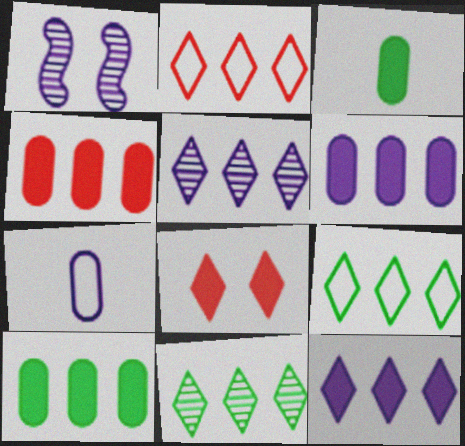[[1, 2, 3], 
[1, 7, 12], 
[2, 11, 12], 
[4, 6, 10]]